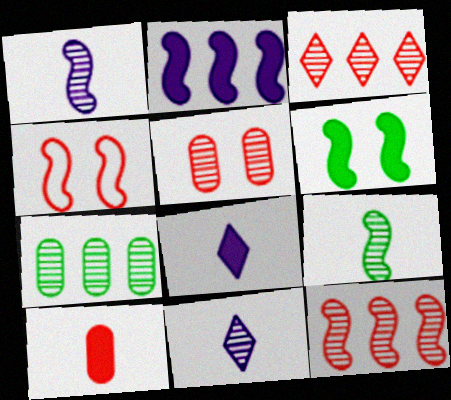[[2, 4, 9], 
[3, 4, 10], 
[4, 7, 8]]